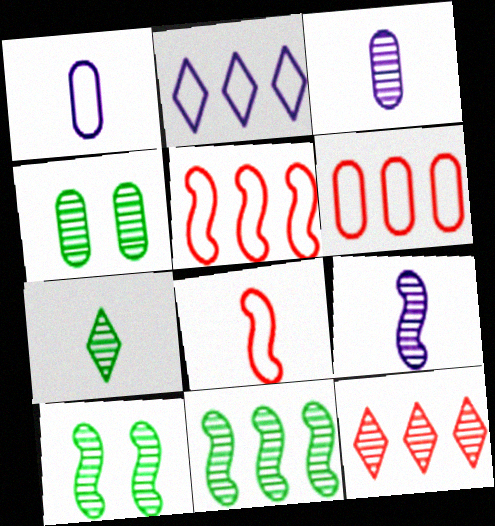[[3, 10, 12], 
[4, 7, 11], 
[4, 9, 12]]